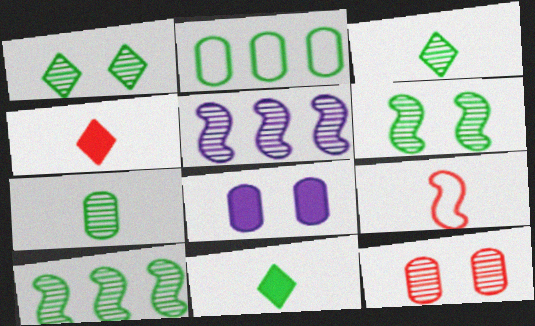[[1, 7, 10], 
[2, 6, 11], 
[3, 5, 12]]